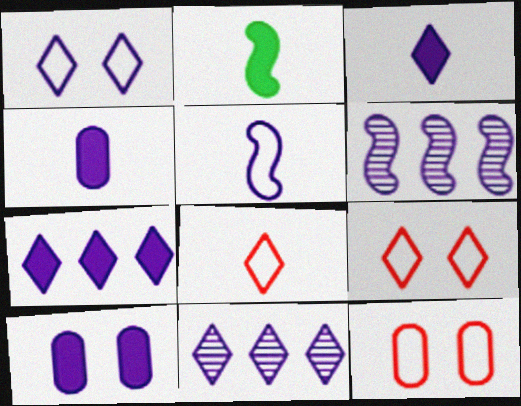[[1, 3, 11], 
[1, 4, 6], 
[2, 11, 12], 
[5, 10, 11]]